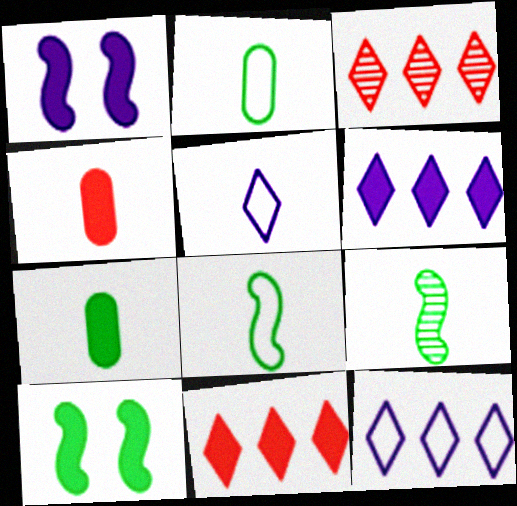[[1, 2, 3], 
[1, 7, 11], 
[4, 5, 9], 
[4, 6, 10]]